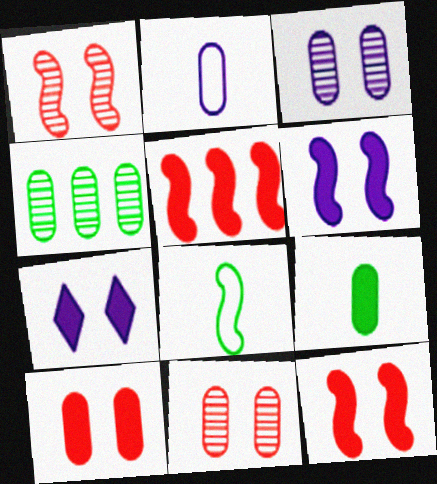[[2, 4, 10], 
[5, 7, 9]]